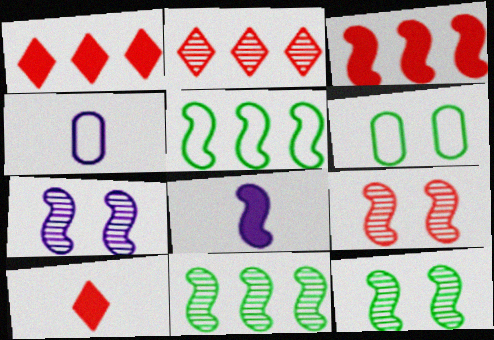[[1, 4, 12], 
[2, 6, 8], 
[5, 8, 9], 
[7, 9, 12]]